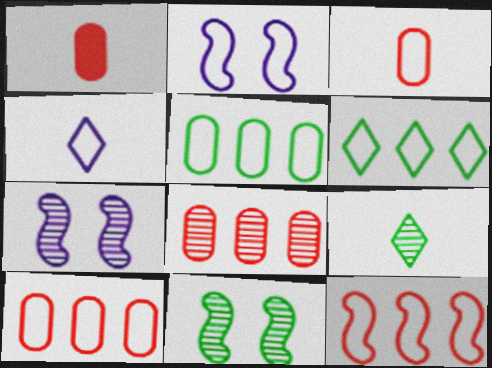[[1, 6, 7], 
[2, 3, 6], 
[7, 8, 9]]